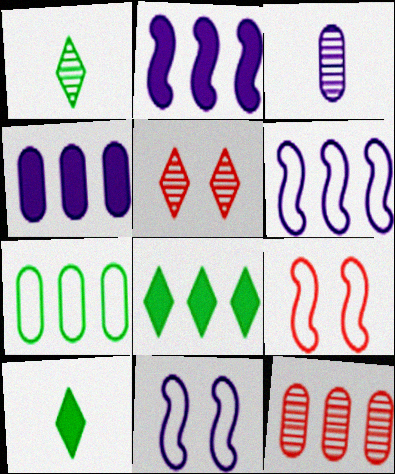[[1, 4, 9], 
[3, 8, 9], 
[4, 7, 12], 
[6, 8, 12], 
[10, 11, 12]]